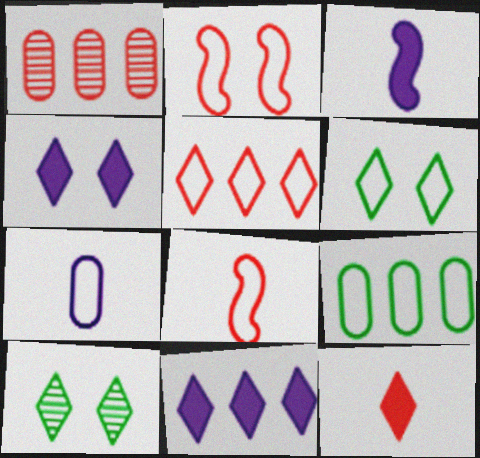[[1, 2, 12], 
[1, 3, 6]]